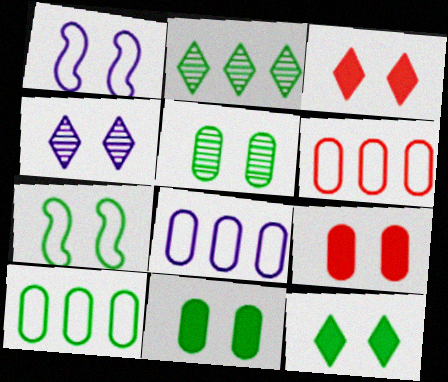[[1, 3, 5], 
[4, 7, 9], 
[5, 7, 12], 
[6, 8, 10]]